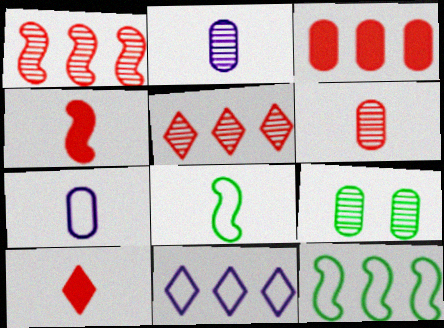[[2, 8, 10], 
[3, 7, 9], 
[4, 9, 11]]